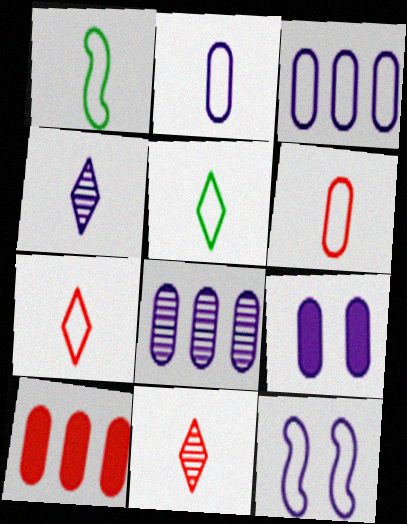[[1, 2, 7], 
[2, 8, 9]]